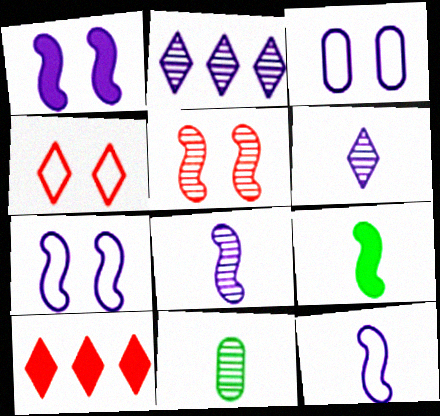[[2, 5, 11], 
[7, 10, 11]]